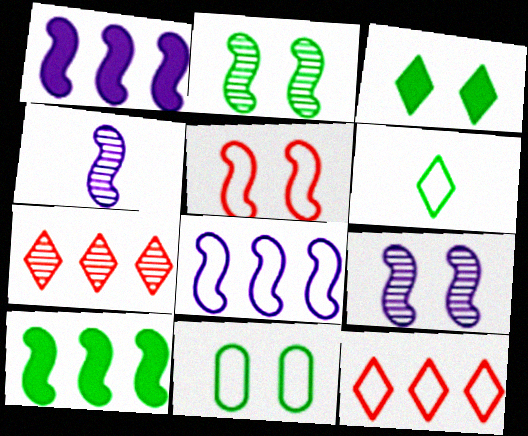[[2, 3, 11], 
[4, 5, 10]]